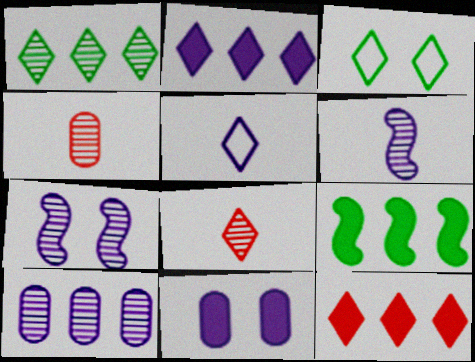[[1, 4, 7], 
[2, 3, 8]]